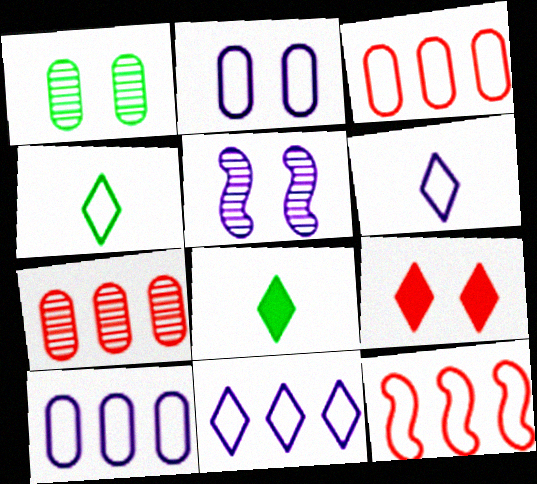[[2, 4, 12], 
[3, 5, 8]]